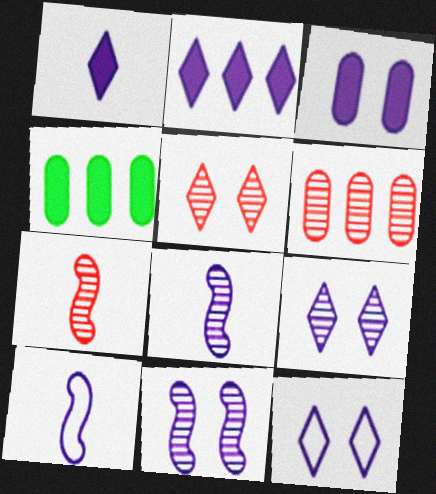[[3, 11, 12], 
[4, 5, 10], 
[4, 7, 12], 
[5, 6, 7]]